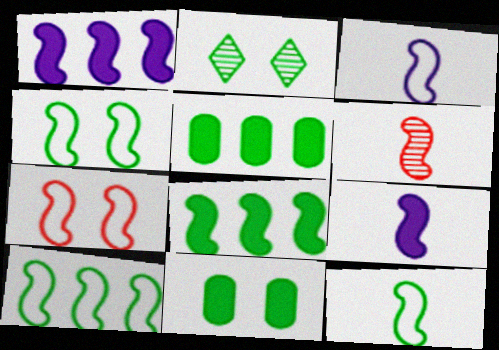[[1, 4, 6], 
[2, 4, 11], 
[2, 5, 12], 
[3, 7, 10], 
[4, 10, 12], 
[6, 9, 12]]